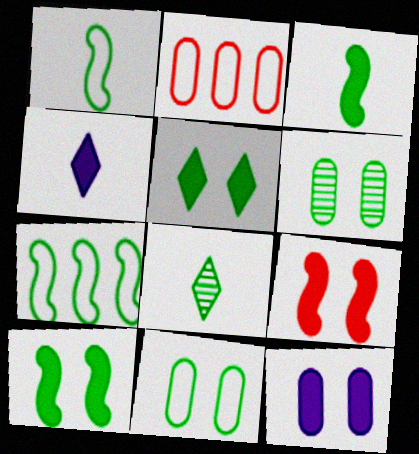[[5, 9, 12]]